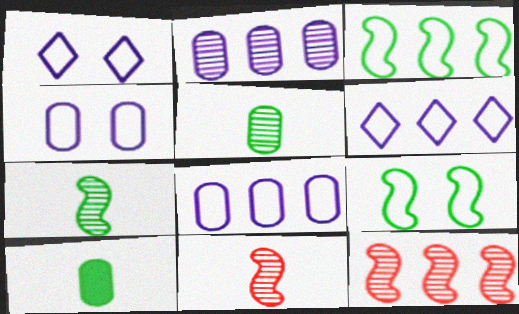[[1, 10, 12]]